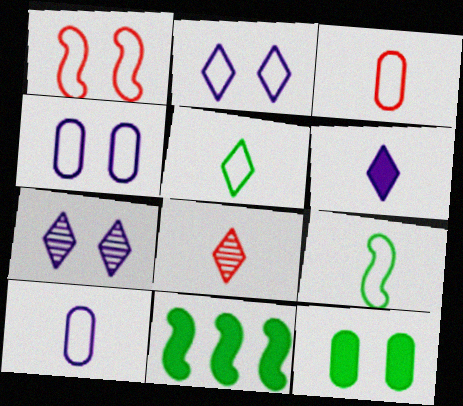[[1, 7, 12], 
[3, 7, 11], 
[4, 8, 11], 
[5, 6, 8]]